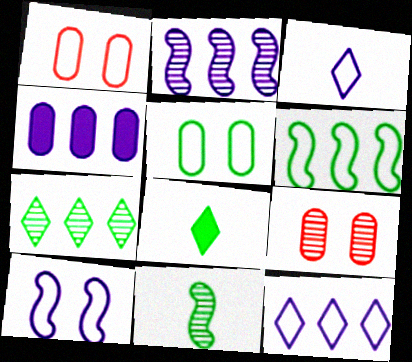[[1, 2, 8], 
[1, 3, 6], 
[2, 4, 12]]